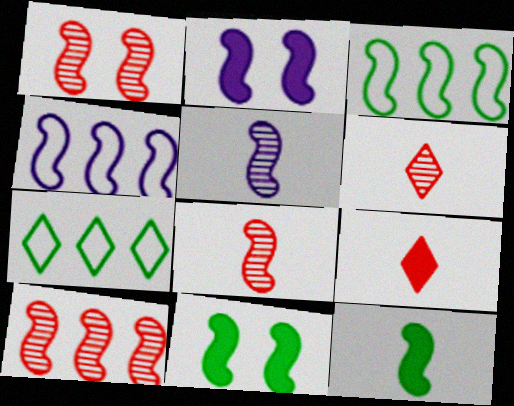[[1, 4, 12], 
[1, 8, 10], 
[2, 3, 8], 
[2, 4, 5], 
[4, 8, 11]]